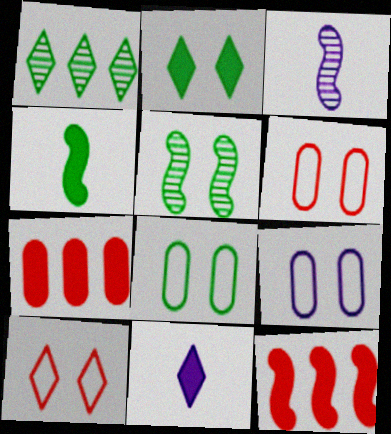[[1, 4, 8], 
[1, 10, 11], 
[2, 5, 8], 
[6, 8, 9]]